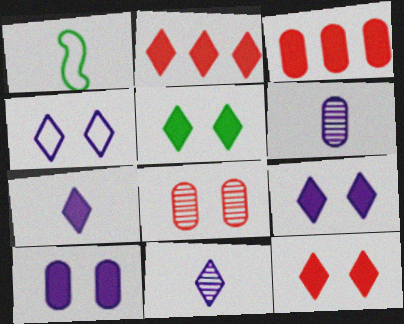[[2, 5, 7], 
[5, 9, 12]]